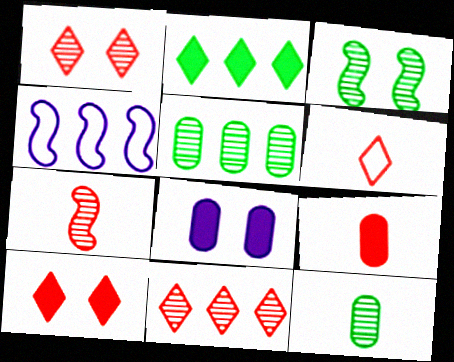[[4, 10, 12], 
[6, 7, 9], 
[6, 10, 11]]